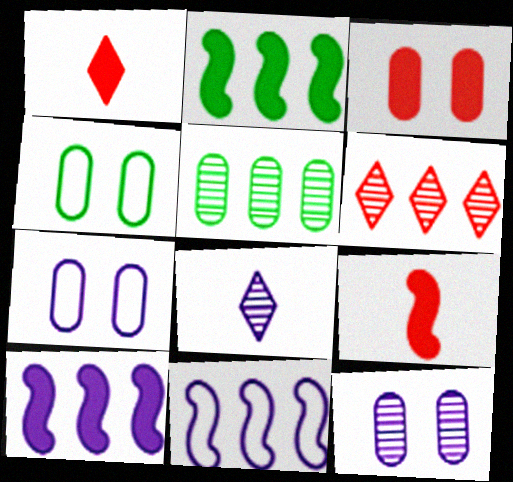[[3, 4, 12], 
[7, 8, 10]]